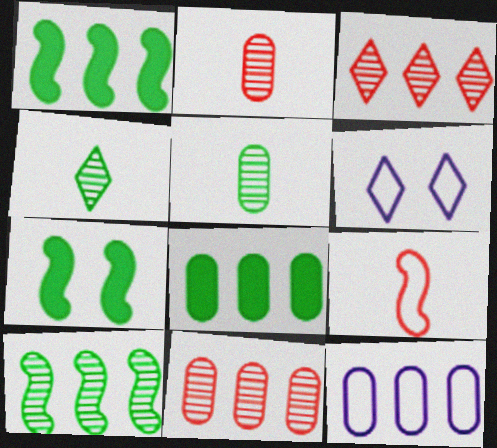[[1, 2, 6], 
[1, 3, 12], 
[8, 11, 12]]